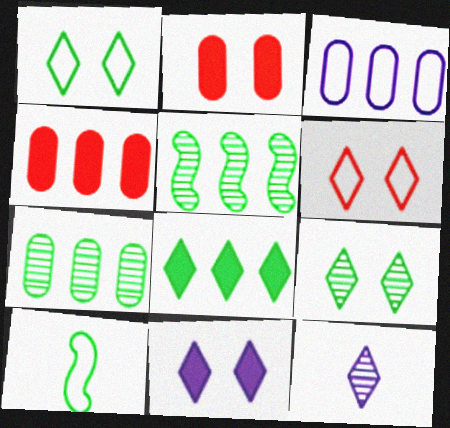[[3, 4, 7], 
[3, 6, 10], 
[6, 8, 12], 
[6, 9, 11]]